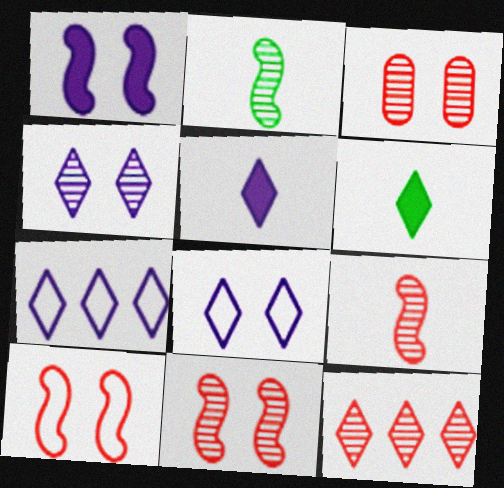[[3, 9, 12], 
[4, 5, 7], 
[6, 8, 12]]